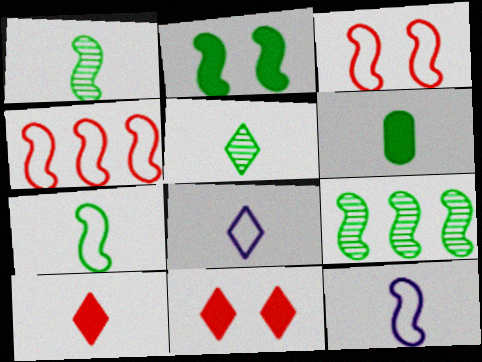[[2, 7, 9], 
[5, 6, 7], 
[5, 8, 10]]